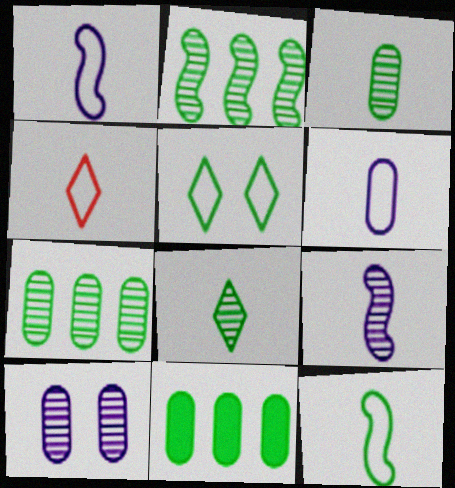[[4, 6, 12]]